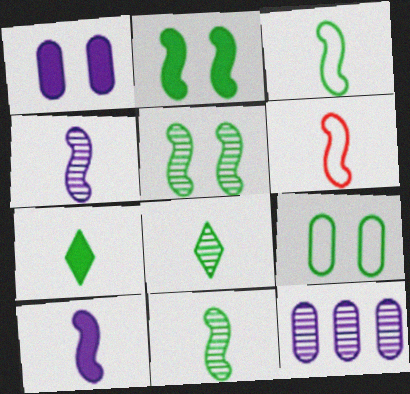[[6, 10, 11]]